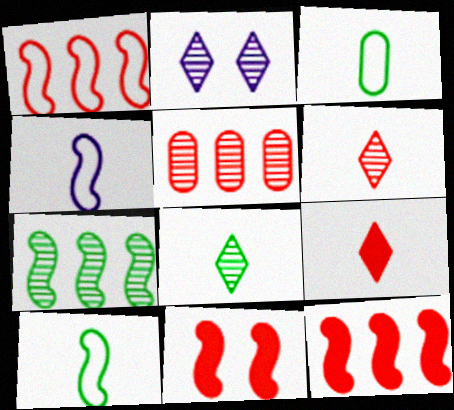[[2, 3, 12], 
[4, 7, 11]]